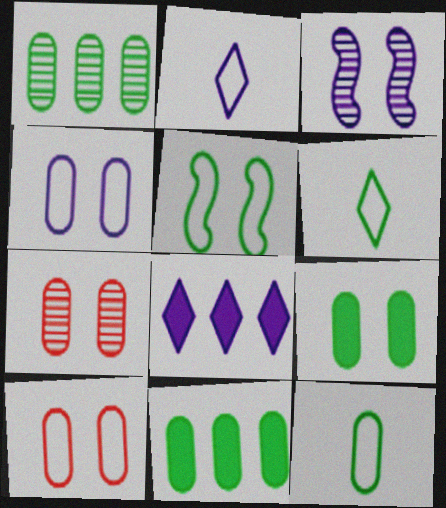[[1, 9, 12], 
[4, 7, 9]]